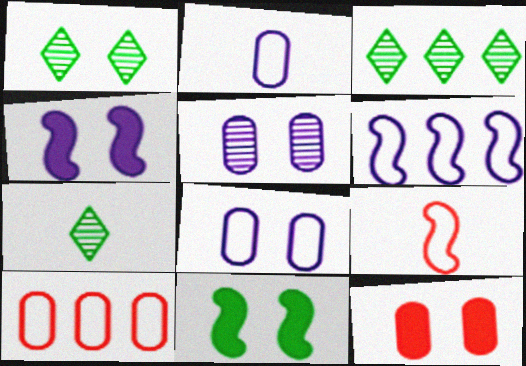[[1, 3, 7], 
[4, 7, 10], 
[6, 7, 12]]